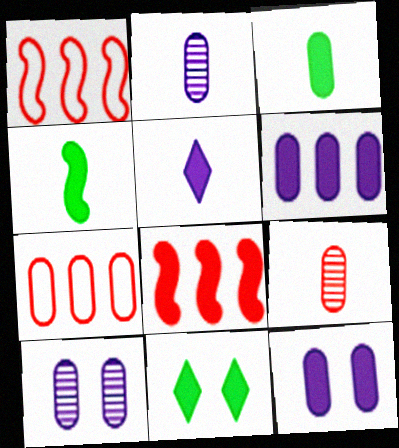[[1, 2, 11], 
[3, 7, 10]]